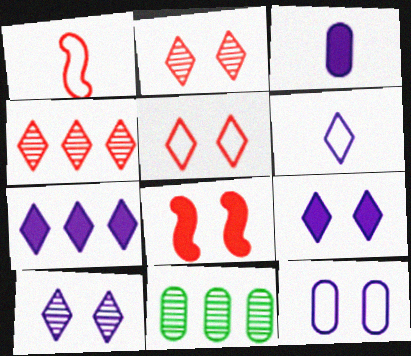[[1, 9, 11], 
[6, 7, 10], 
[6, 8, 11]]